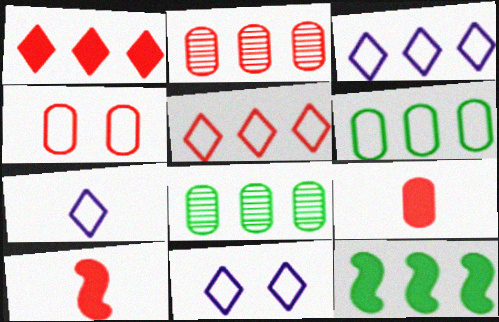[[2, 3, 12], 
[2, 4, 9], 
[3, 7, 11], 
[8, 10, 11]]